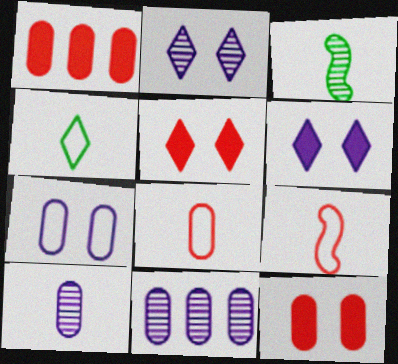[]